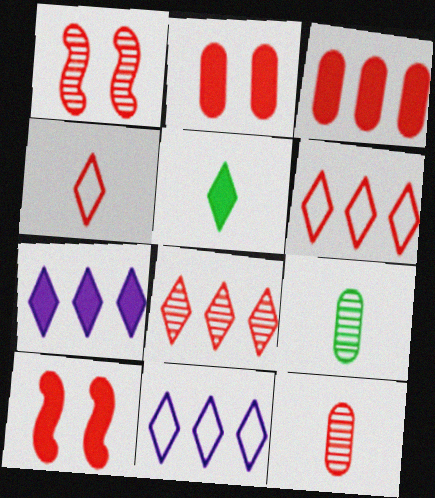[[1, 3, 4], 
[1, 8, 12], 
[6, 10, 12], 
[9, 10, 11]]